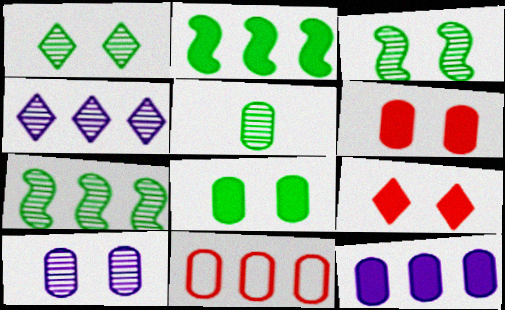[[1, 5, 7], 
[2, 4, 11]]